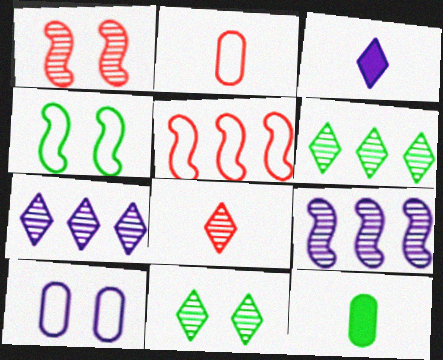[[3, 9, 10], 
[4, 6, 12], 
[7, 8, 11]]